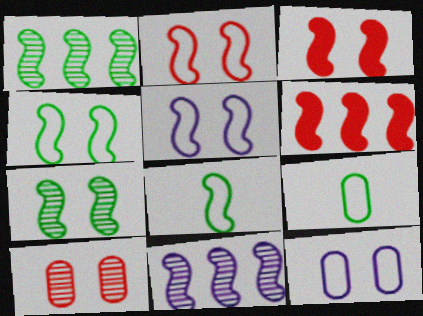[[2, 4, 5], 
[3, 5, 7], 
[3, 8, 11]]